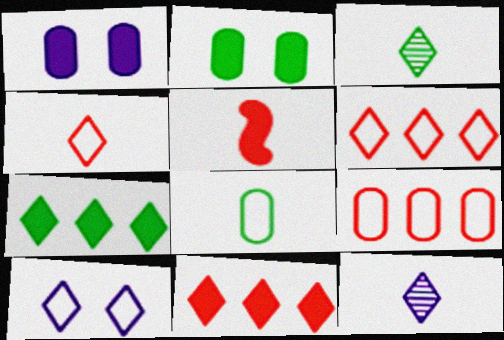[[1, 5, 7], 
[3, 10, 11], 
[5, 8, 12]]